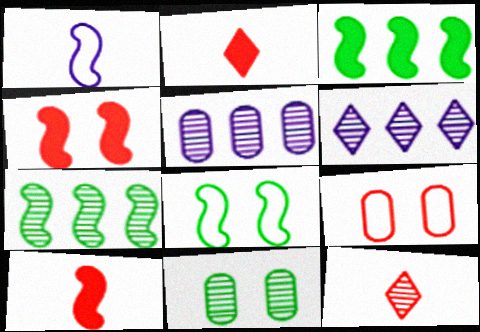[[1, 4, 7], 
[2, 5, 8]]